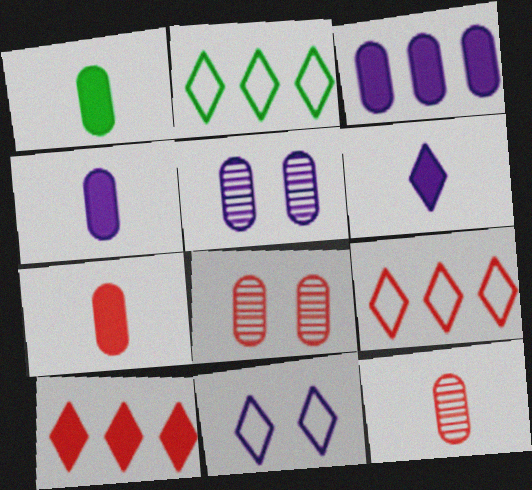[[1, 4, 7]]